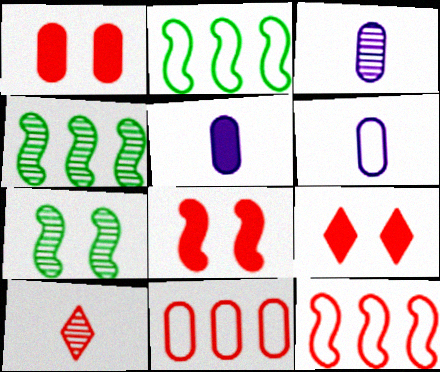[[1, 8, 9], 
[1, 10, 12], 
[2, 3, 9], 
[3, 5, 6], 
[4, 6, 9], 
[8, 10, 11]]